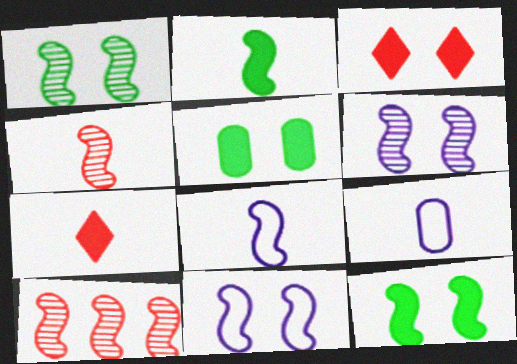[[2, 4, 8], 
[2, 10, 11], 
[8, 10, 12]]